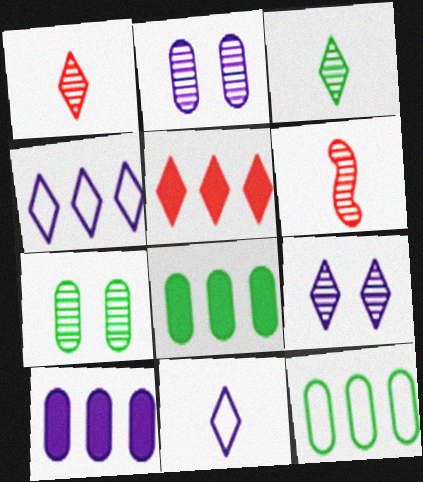[]